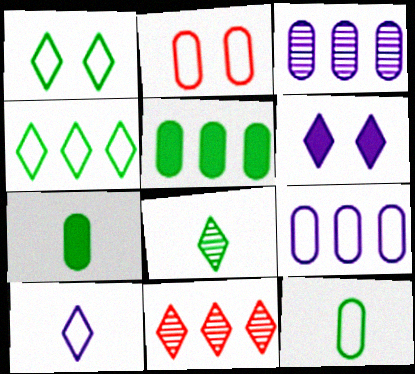[[2, 3, 7], 
[2, 9, 12]]